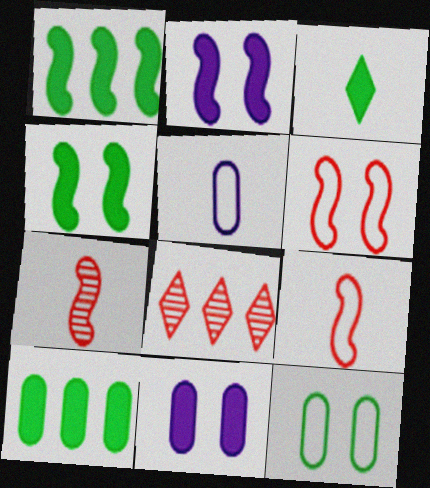[[3, 4, 10], 
[3, 5, 7], 
[4, 5, 8]]